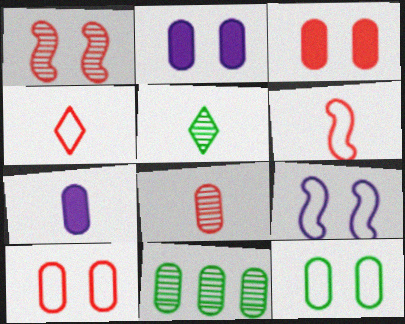[[5, 6, 7], 
[7, 10, 11]]